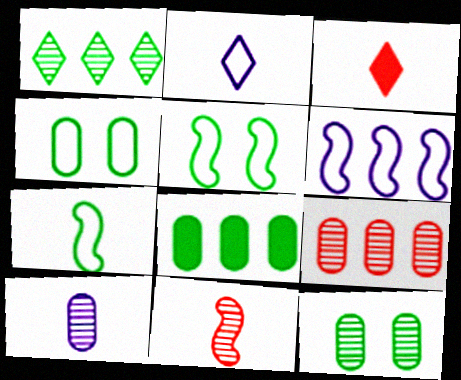[[3, 6, 12], 
[3, 7, 10], 
[9, 10, 12]]